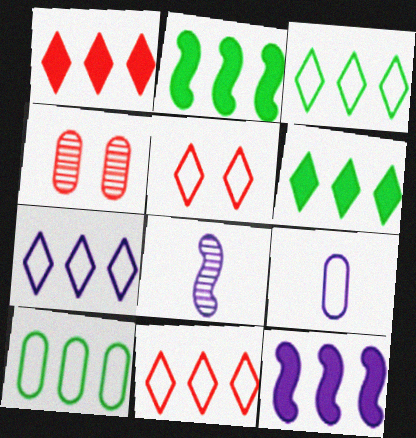[[3, 7, 11]]